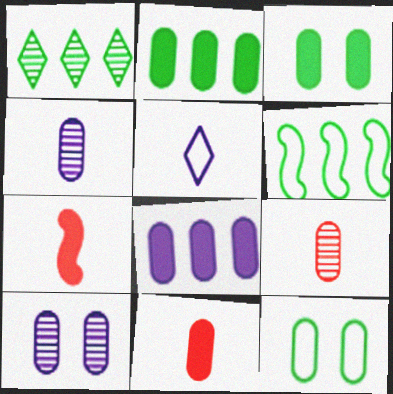[[1, 2, 6], 
[3, 8, 11], 
[8, 9, 12]]